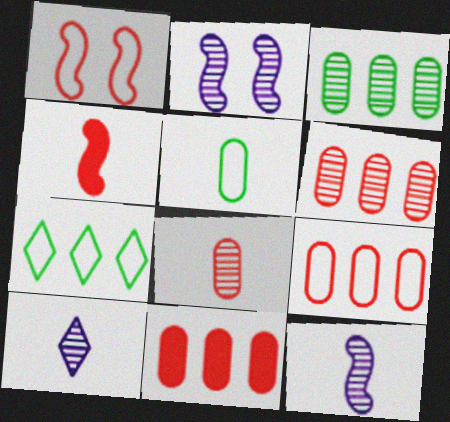[[4, 5, 10], 
[6, 9, 11]]